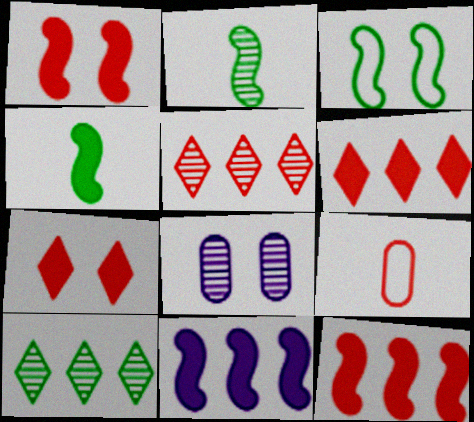[[1, 4, 11], 
[1, 5, 9], 
[2, 5, 8], 
[3, 7, 8]]